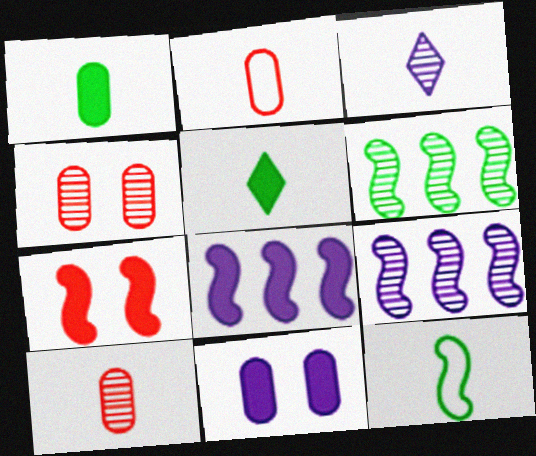[[3, 4, 6], 
[7, 9, 12]]